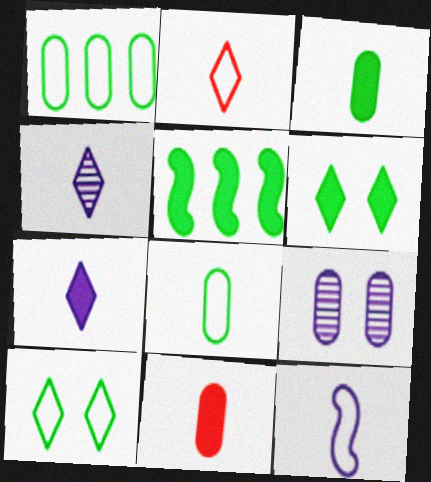[[1, 9, 11], 
[2, 5, 9], 
[2, 8, 12], 
[3, 5, 6]]